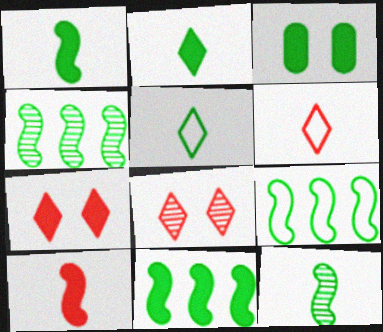[[2, 3, 11], 
[3, 4, 5], 
[4, 9, 11]]